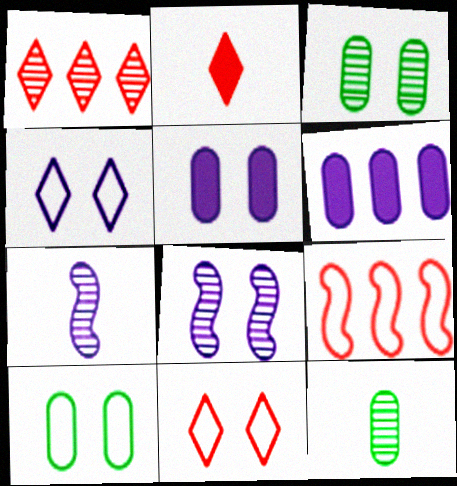[[1, 2, 11], 
[1, 3, 7], 
[1, 8, 12], 
[4, 5, 8], 
[4, 6, 7]]